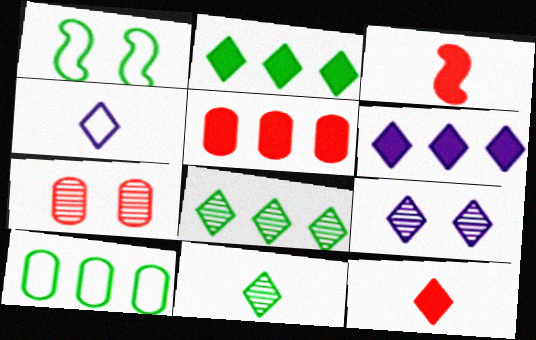[[3, 9, 10], 
[4, 6, 9], 
[4, 11, 12]]